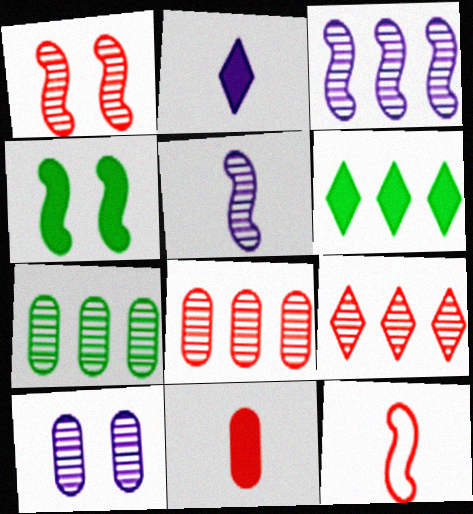[[3, 4, 12], 
[3, 7, 9], 
[6, 10, 12]]